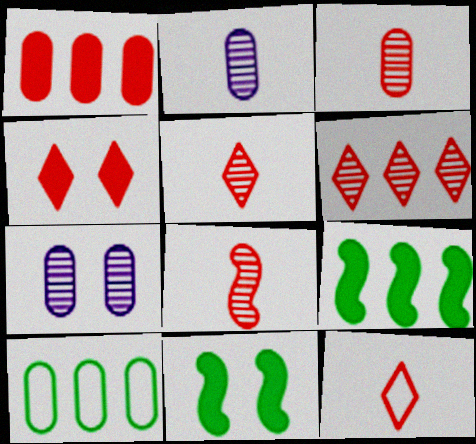[[3, 5, 8], 
[4, 6, 12], 
[7, 9, 12]]